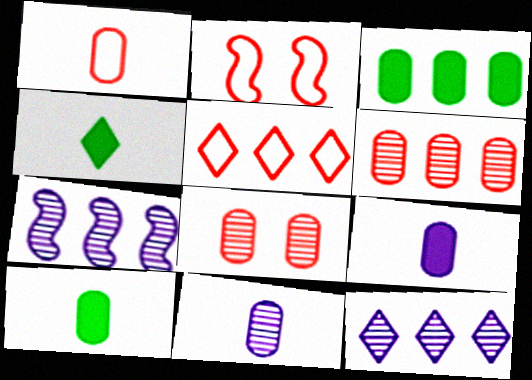[[1, 2, 5], 
[1, 10, 11], 
[2, 10, 12], 
[3, 5, 7]]